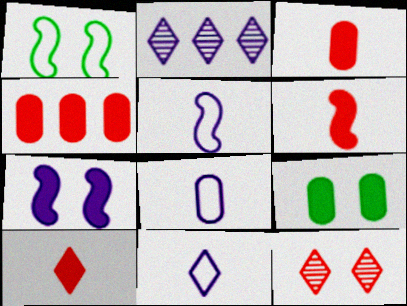[[1, 2, 3], 
[2, 7, 8], 
[3, 6, 10], 
[5, 8, 11]]